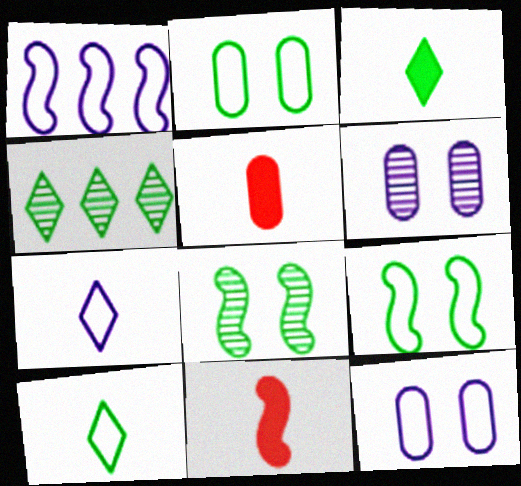[[1, 7, 12], 
[1, 8, 11], 
[4, 11, 12]]